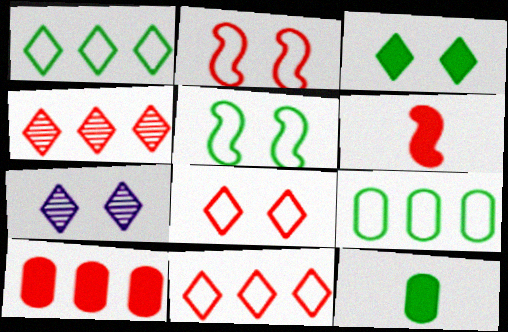[[3, 7, 8], 
[6, 7, 9]]